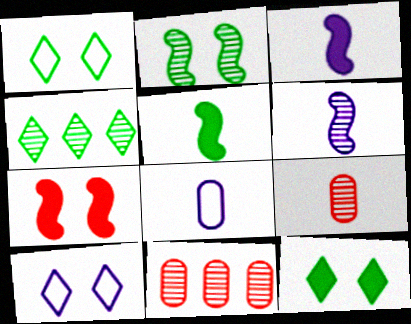[[1, 3, 11], 
[4, 7, 8], 
[5, 10, 11]]